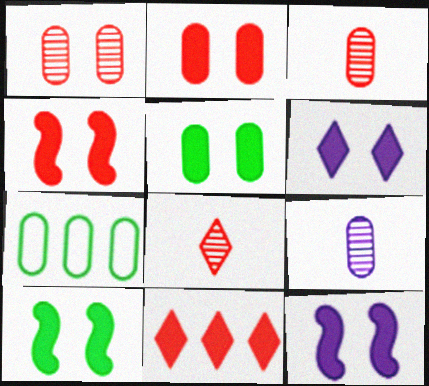[[2, 6, 10], 
[2, 7, 9], 
[4, 5, 6], 
[4, 10, 12], 
[7, 8, 12]]